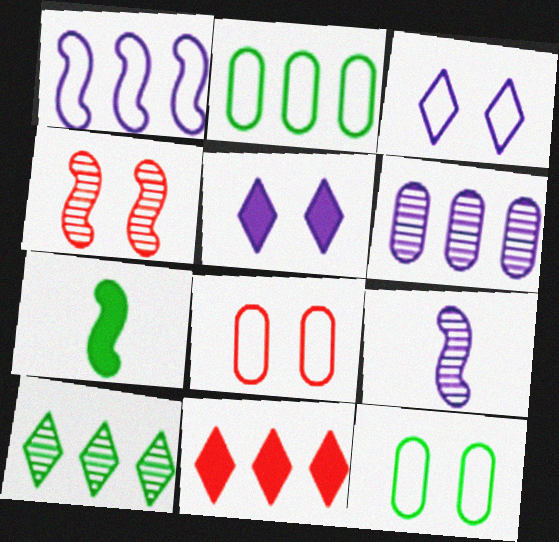[[1, 4, 7], 
[4, 5, 12], 
[7, 10, 12], 
[9, 11, 12]]